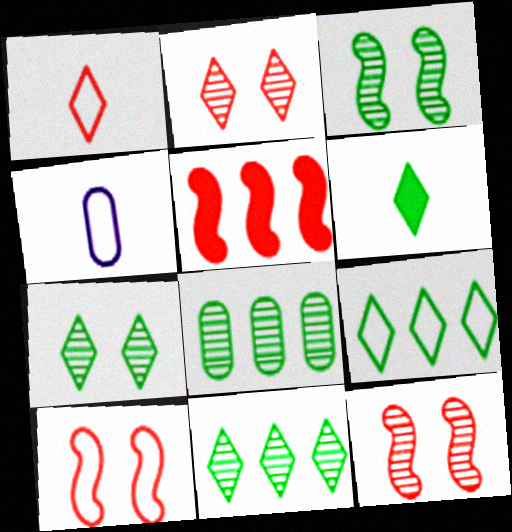[[4, 5, 7], 
[4, 9, 10], 
[6, 7, 9]]